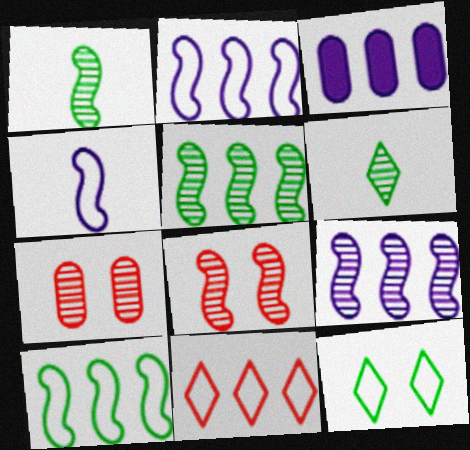[[1, 8, 9], 
[3, 5, 11], 
[6, 7, 9]]